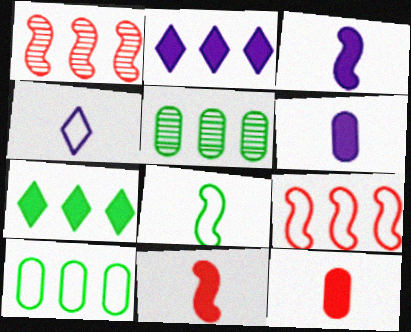[[1, 2, 10], 
[2, 5, 9]]